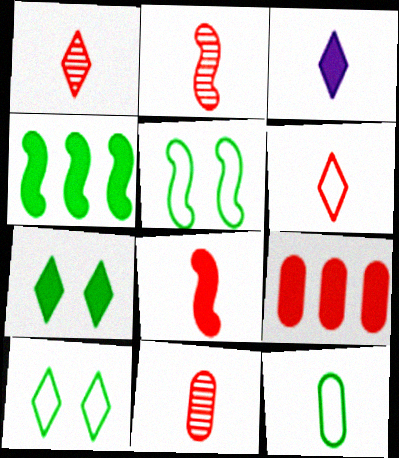[[1, 2, 11], 
[2, 3, 12], 
[6, 8, 11]]